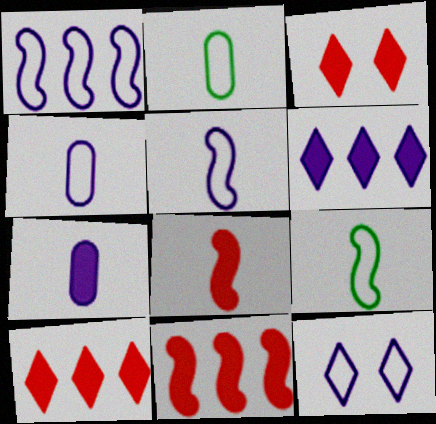[[1, 4, 12]]